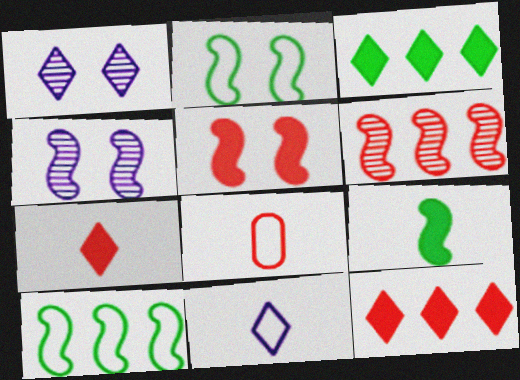[[2, 4, 5], 
[3, 4, 8]]